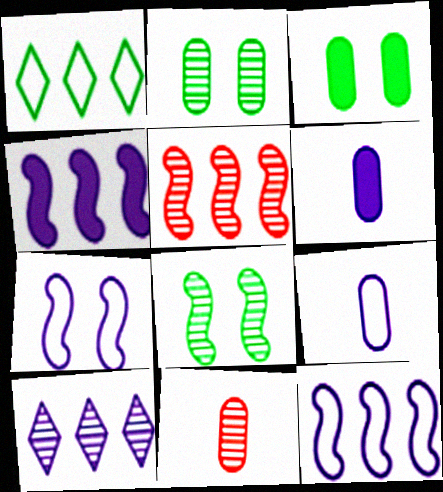[[6, 7, 10], 
[8, 10, 11]]